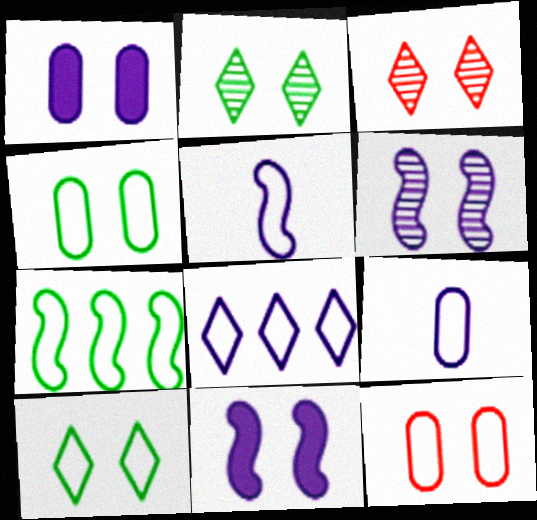[[2, 11, 12], 
[3, 4, 11]]